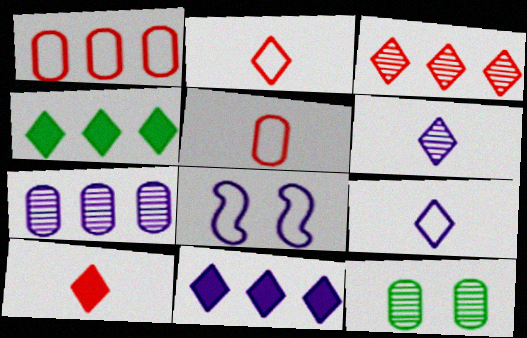[]